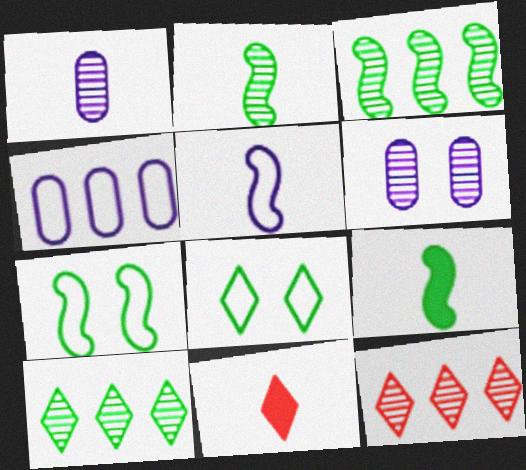[[2, 6, 12], 
[3, 7, 9]]